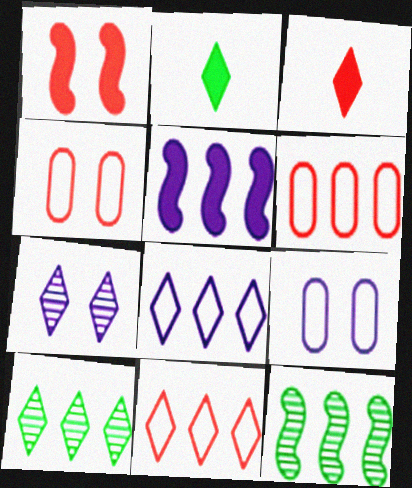[[2, 7, 11], 
[3, 9, 12], 
[5, 6, 10]]